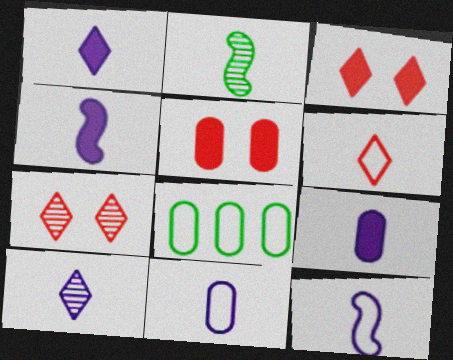[[1, 4, 9], 
[2, 6, 9], 
[4, 7, 8], 
[4, 10, 11], 
[9, 10, 12]]